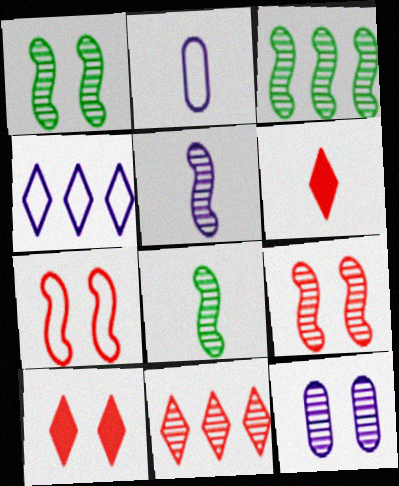[[1, 3, 8], 
[2, 3, 10], 
[2, 6, 8], 
[3, 5, 9], 
[8, 11, 12]]